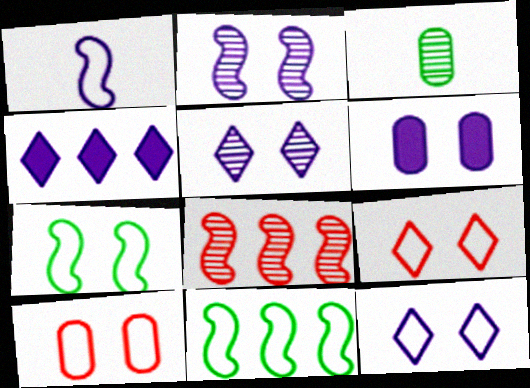[[2, 6, 12], 
[3, 5, 8], 
[7, 10, 12]]